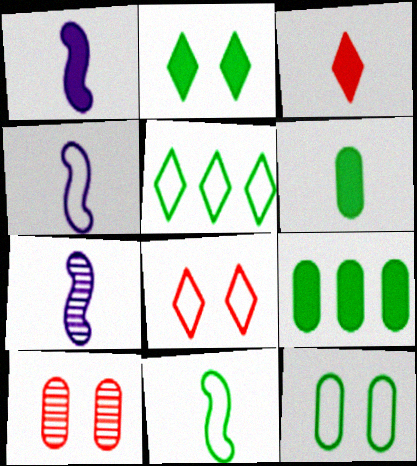[[1, 3, 6], 
[1, 4, 7], 
[1, 5, 10], 
[5, 11, 12], 
[7, 8, 9]]